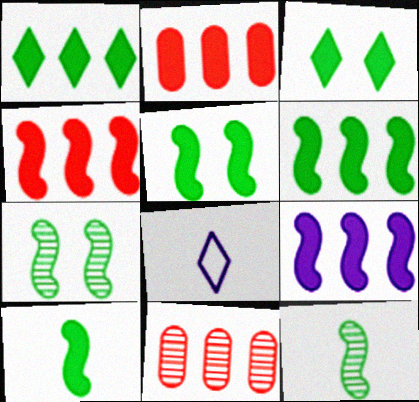[[1, 2, 9], 
[2, 7, 8], 
[4, 6, 9], 
[5, 6, 10], 
[5, 8, 11]]